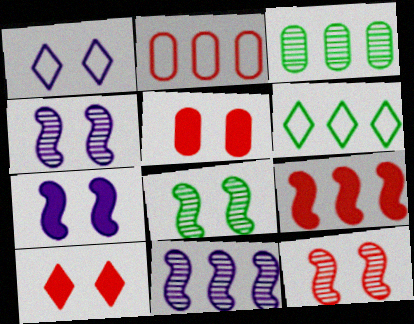[[1, 5, 8], 
[4, 8, 12]]